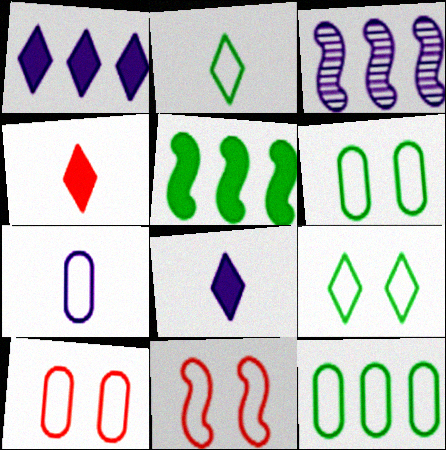[[3, 4, 6], 
[7, 10, 12]]